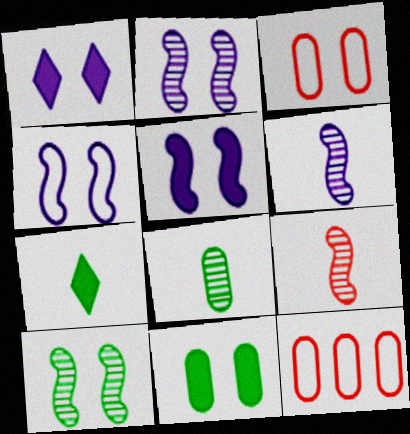[[1, 3, 10], 
[2, 4, 5], 
[2, 7, 12]]